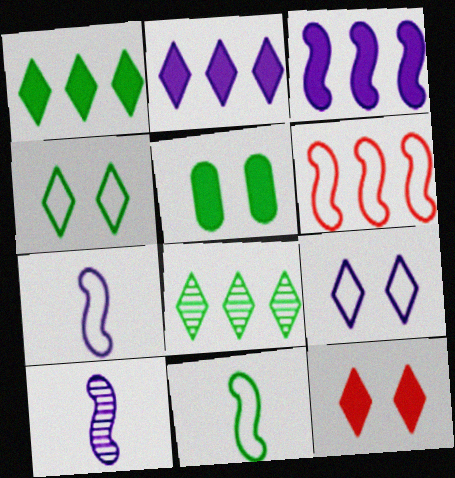[[5, 8, 11]]